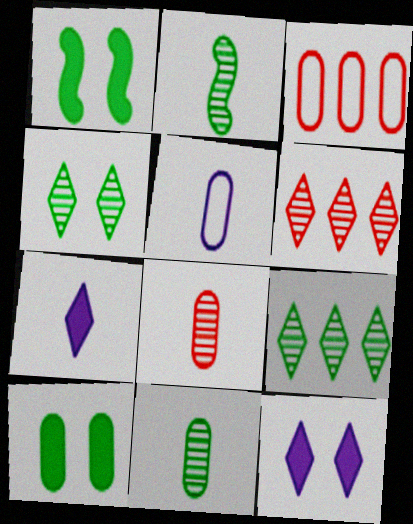[[1, 5, 6], 
[2, 3, 12]]